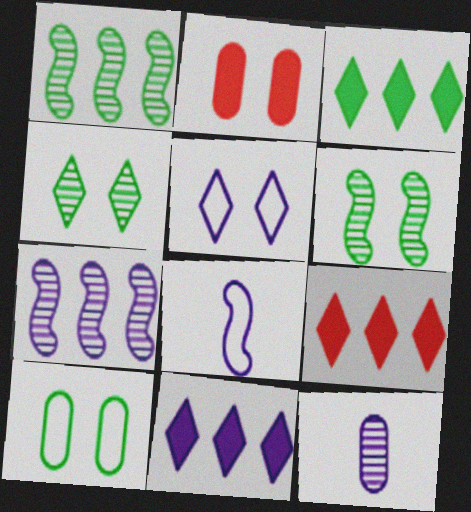[[2, 5, 6], 
[3, 9, 11]]